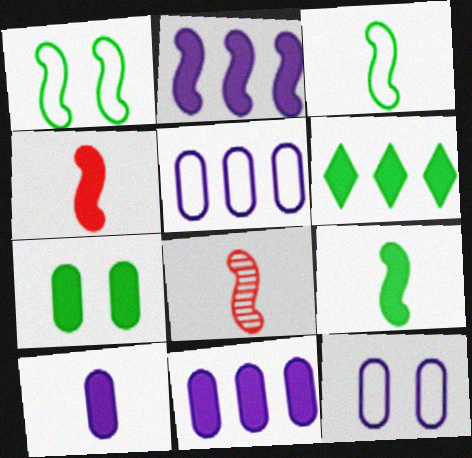[[1, 2, 8], 
[6, 7, 9], 
[6, 8, 12]]